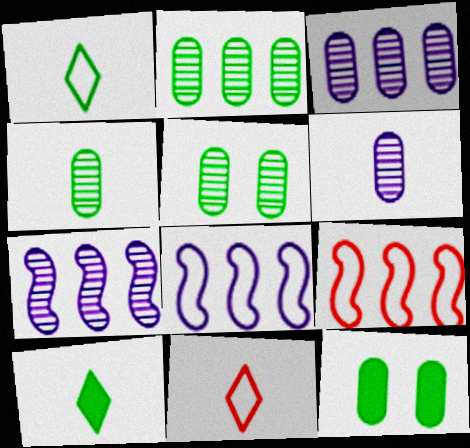[[2, 4, 5], 
[7, 11, 12]]